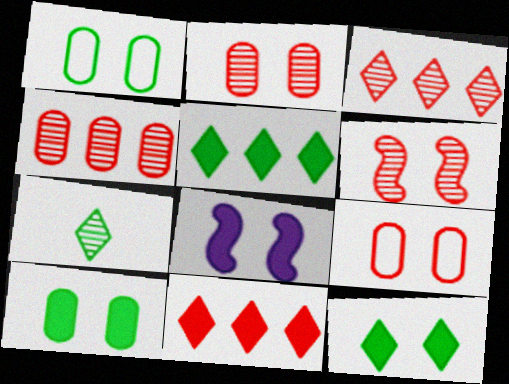[]